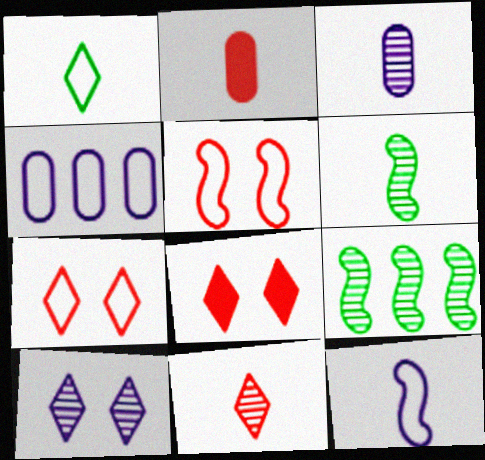[[1, 4, 5], 
[3, 6, 11], 
[4, 6, 8]]